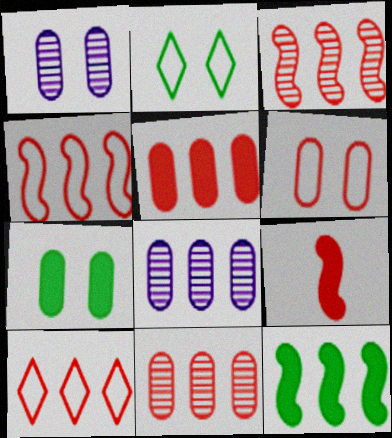[[1, 6, 7], 
[2, 8, 9], 
[3, 5, 10], 
[8, 10, 12]]